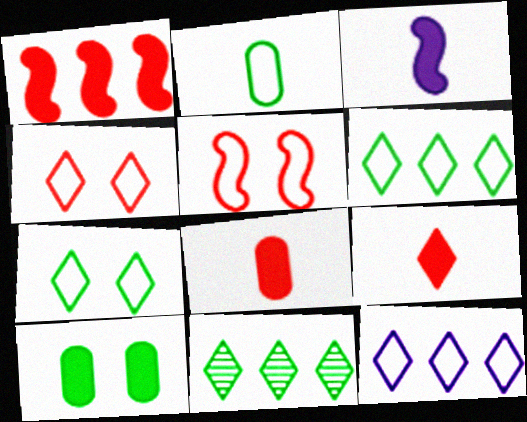[[2, 5, 12]]